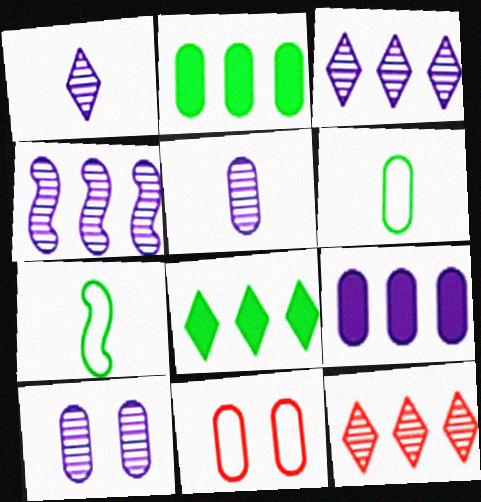[[1, 4, 10], 
[2, 5, 11]]